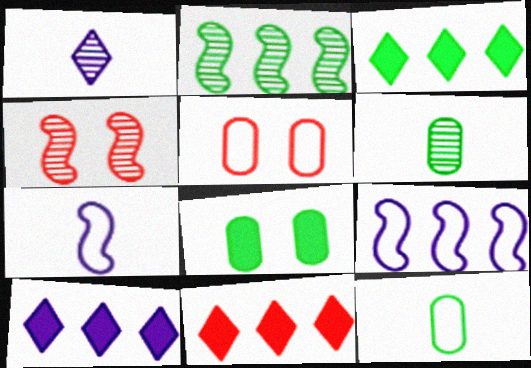[[3, 10, 11], 
[4, 10, 12]]